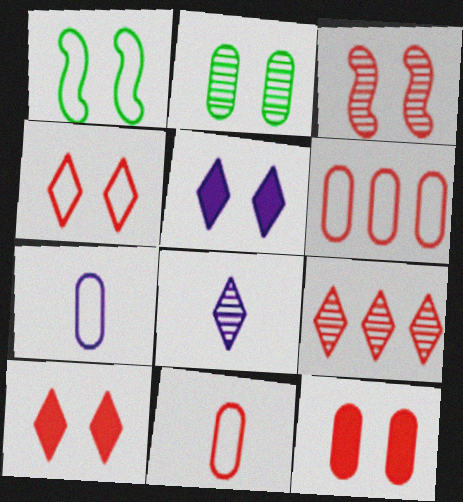[[3, 4, 12]]